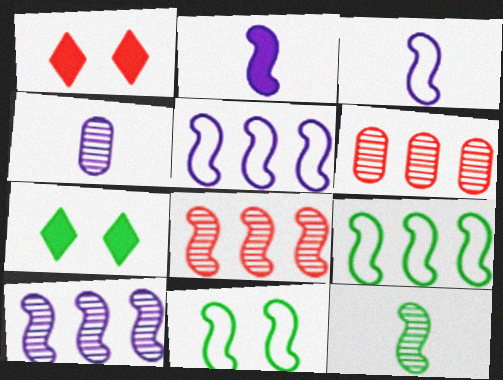[[1, 4, 9], 
[2, 8, 11], 
[3, 6, 7]]